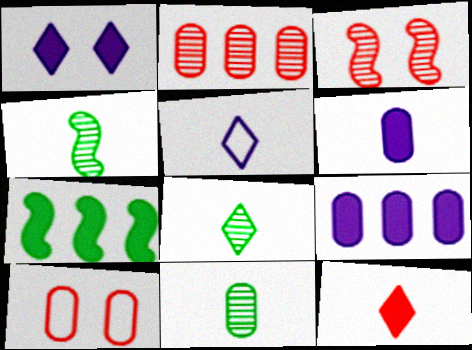[[4, 8, 11], 
[5, 8, 12], 
[9, 10, 11]]